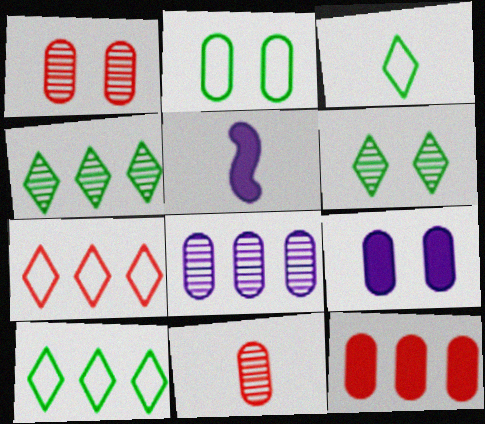[[1, 2, 9], 
[1, 5, 10], 
[3, 5, 11]]